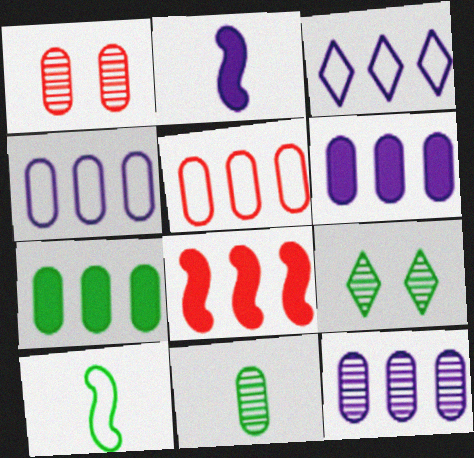[[1, 11, 12], 
[2, 5, 9], 
[4, 6, 12], 
[5, 7, 12], 
[7, 9, 10]]